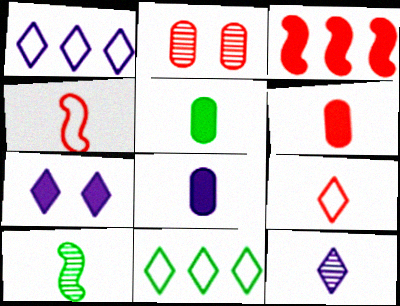[[1, 7, 12], 
[2, 3, 9], 
[3, 5, 7], 
[4, 5, 12], 
[5, 6, 8], 
[8, 9, 10]]